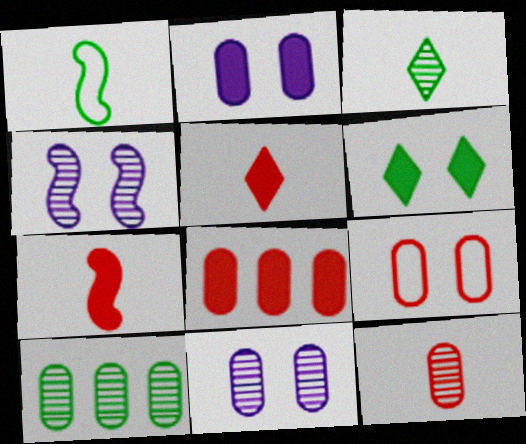[[1, 6, 10], 
[4, 6, 9], 
[8, 9, 12], 
[10, 11, 12]]